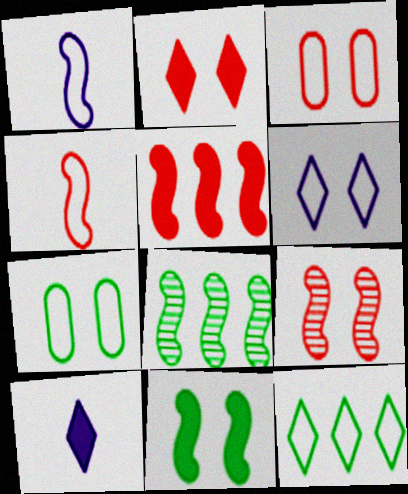[[1, 3, 12], 
[2, 3, 9], 
[3, 8, 10], 
[4, 5, 9]]